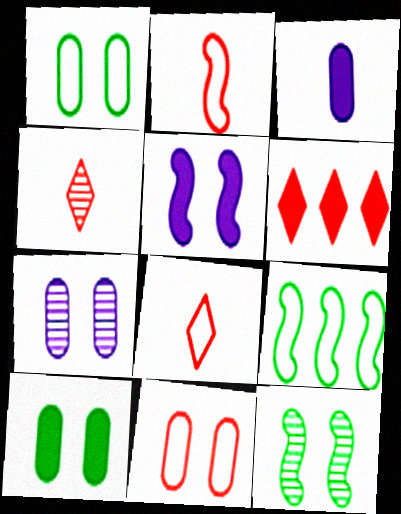[[7, 10, 11]]